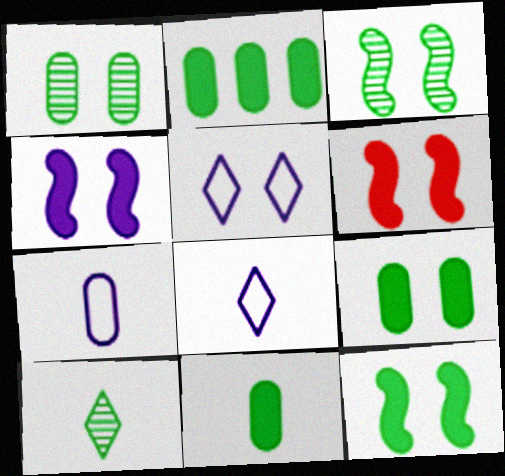[[1, 5, 6], 
[2, 9, 11], 
[4, 6, 12]]